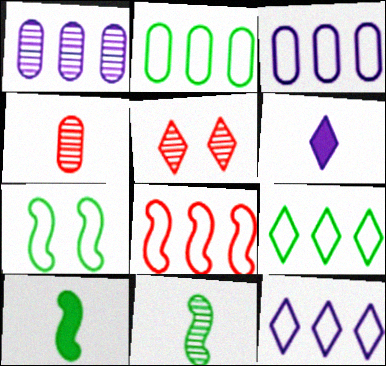[[1, 5, 11], 
[2, 8, 12], 
[3, 5, 10], 
[3, 8, 9], 
[5, 6, 9]]